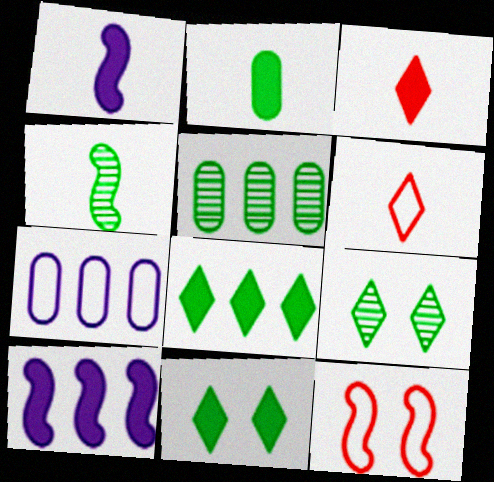[[1, 2, 3], 
[4, 5, 9], 
[4, 10, 12]]